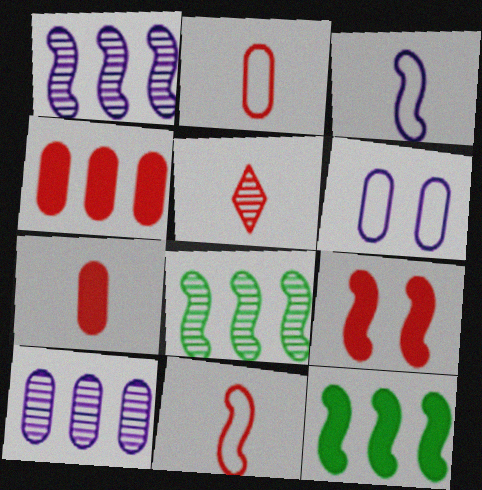[[3, 8, 9], 
[5, 6, 12], 
[5, 7, 11]]